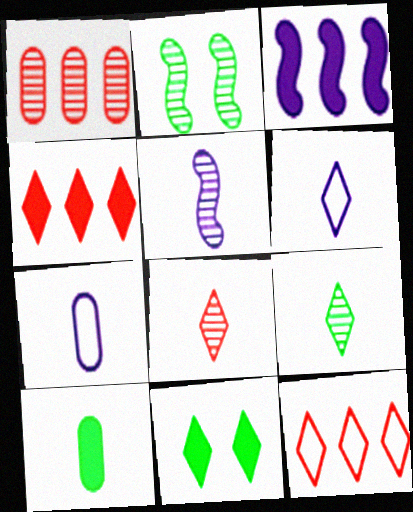[[2, 4, 7]]